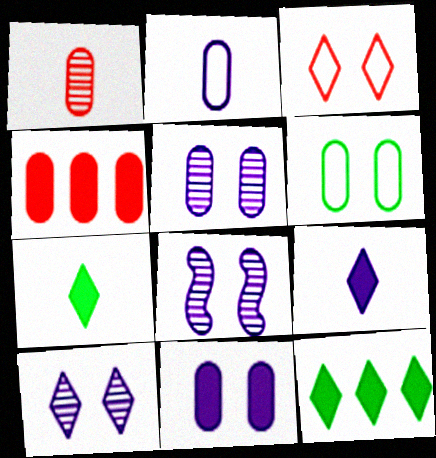[[5, 8, 10]]